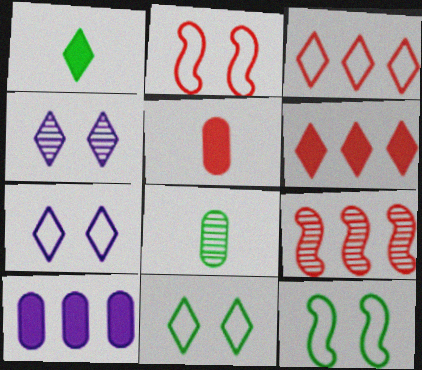[[1, 3, 4], 
[4, 8, 9]]